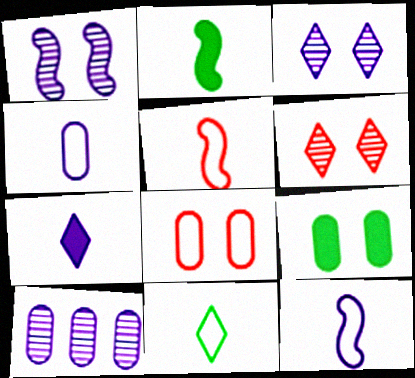[[4, 5, 11]]